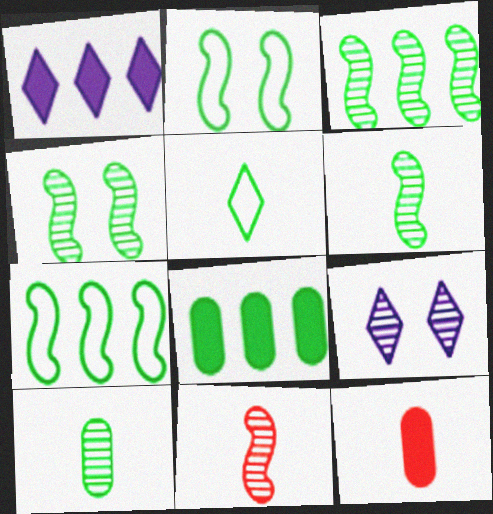[[3, 4, 6], 
[4, 5, 8], 
[7, 9, 12]]